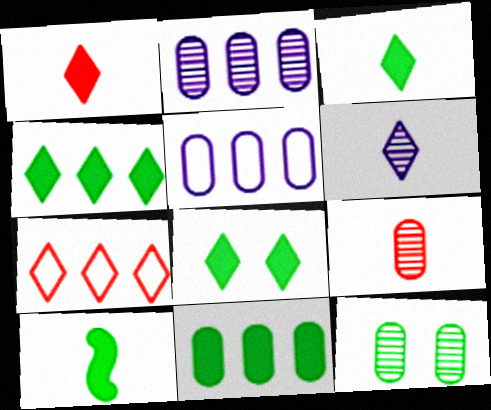[[2, 9, 12], 
[3, 4, 8], 
[6, 7, 8], 
[8, 10, 11]]